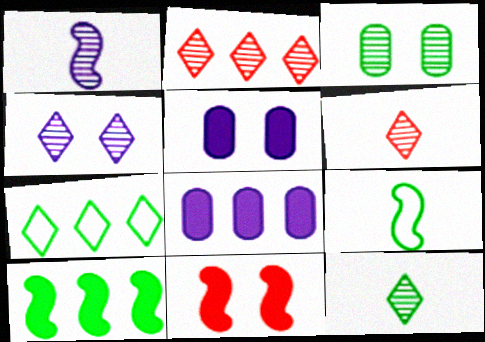[[1, 2, 3], 
[2, 4, 12], 
[2, 5, 9]]